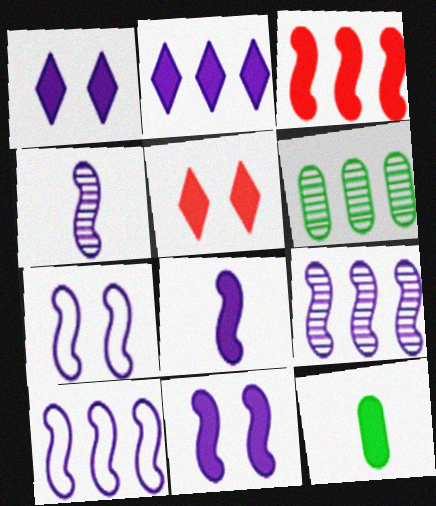[[1, 3, 12], 
[4, 10, 11], 
[7, 8, 9]]